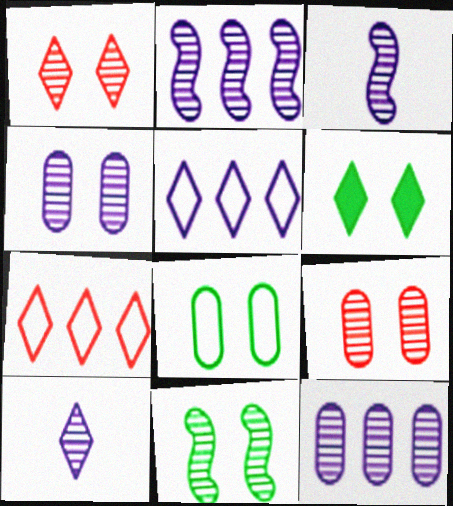[[1, 4, 11], 
[2, 4, 10], 
[6, 7, 10], 
[6, 8, 11]]